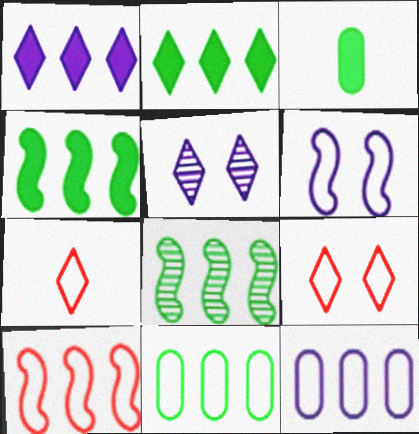[[2, 5, 7], 
[2, 8, 11], 
[3, 5, 10], 
[6, 7, 11]]